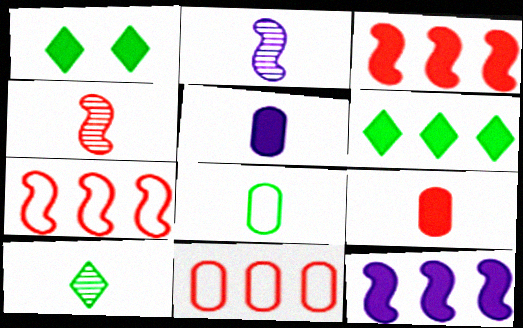[[1, 2, 11], 
[1, 3, 5], 
[1, 9, 12]]